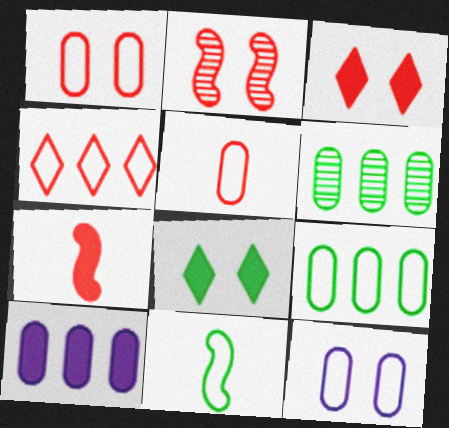[[1, 2, 3], 
[2, 8, 12], 
[4, 11, 12], 
[5, 9, 12], 
[6, 8, 11], 
[7, 8, 10]]